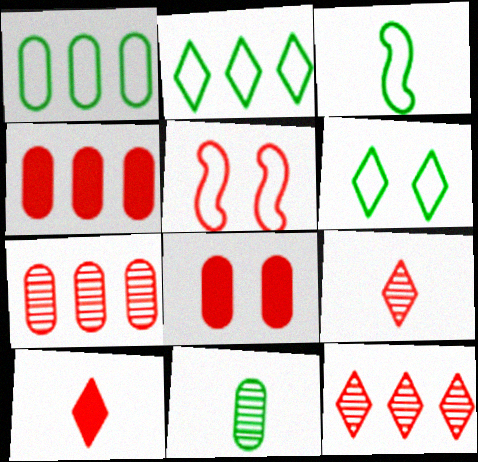[[1, 3, 6], 
[4, 5, 9], 
[5, 7, 10]]